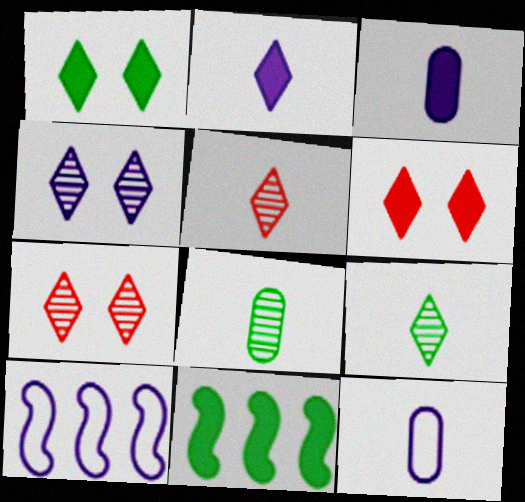[[3, 4, 10], 
[3, 6, 11], 
[6, 8, 10], 
[7, 11, 12]]